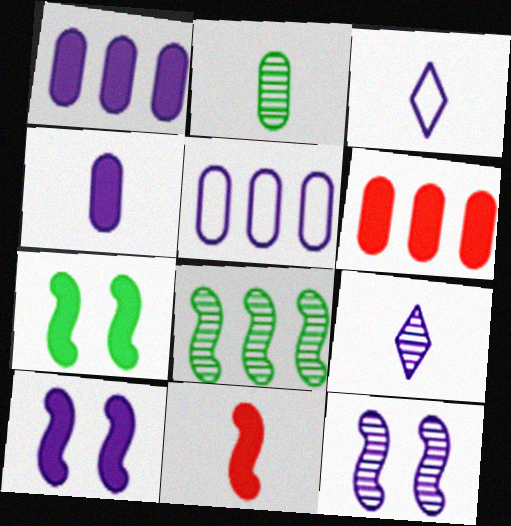[[1, 3, 12], 
[2, 3, 11], 
[5, 9, 10]]